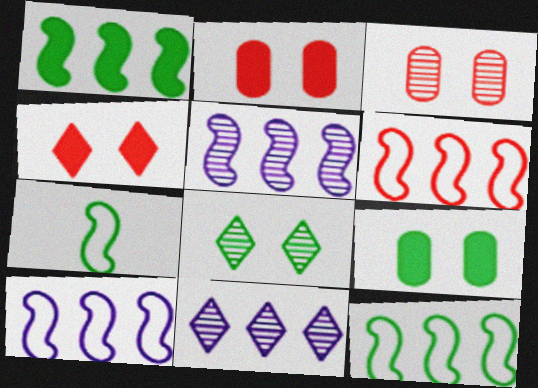[[1, 5, 6], 
[2, 7, 11], 
[6, 10, 12]]